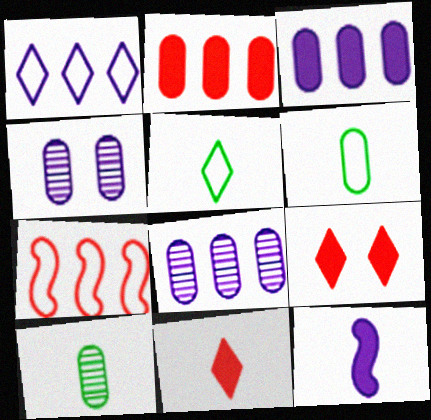[[1, 4, 12], 
[2, 4, 6]]